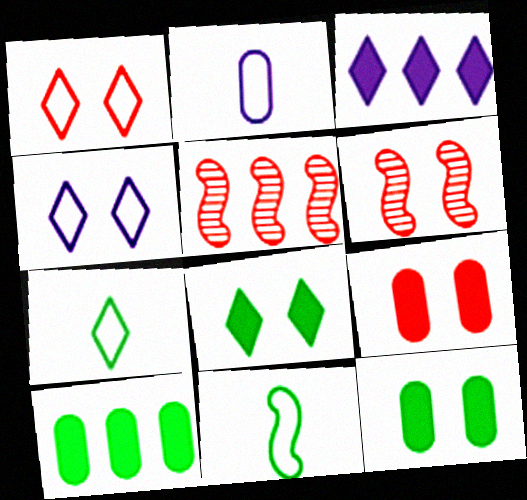[[1, 6, 9], 
[2, 5, 8], 
[4, 6, 12]]